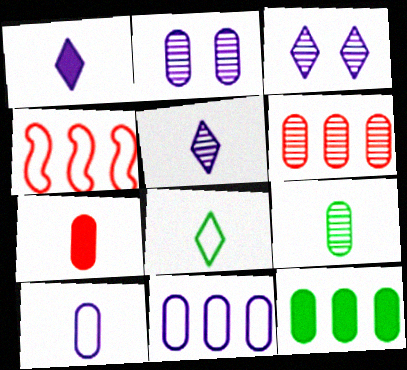[[2, 6, 9], 
[6, 11, 12], 
[7, 9, 10]]